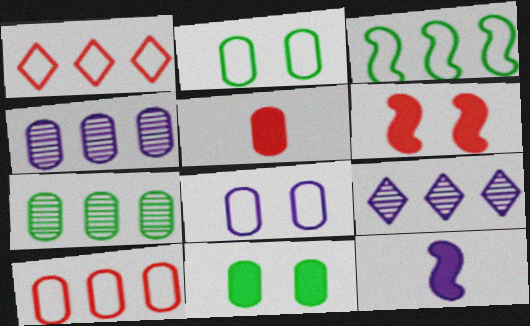[[2, 4, 5], 
[5, 7, 8], 
[8, 9, 12]]